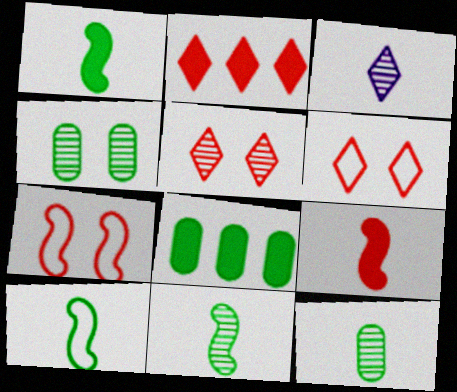[[1, 10, 11], 
[3, 7, 8]]